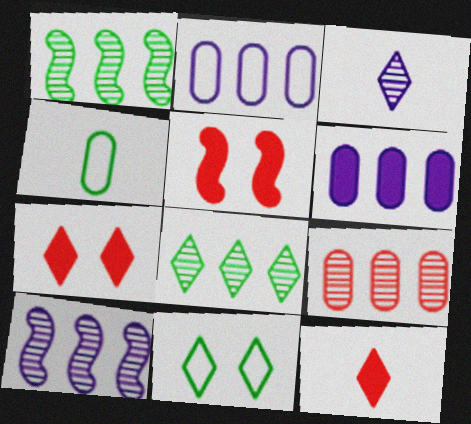[[4, 7, 10], 
[8, 9, 10]]